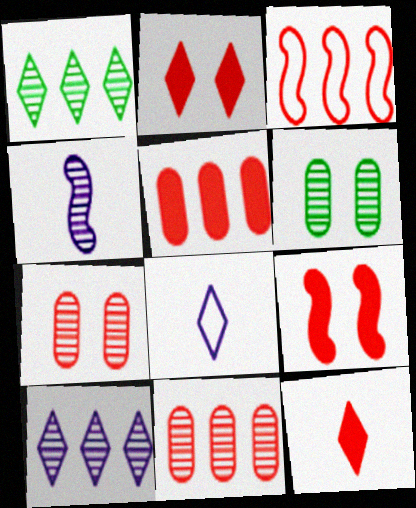[[1, 2, 8], 
[1, 4, 7], 
[3, 7, 12], 
[5, 9, 12]]